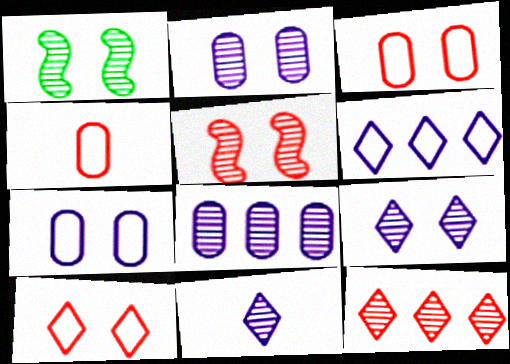[]